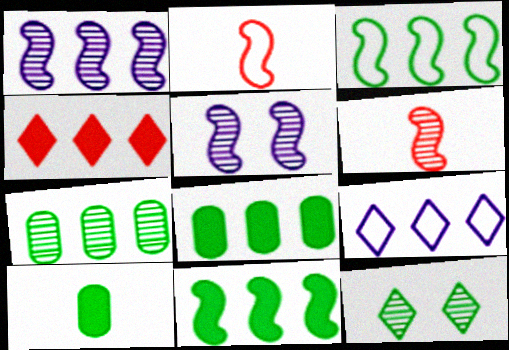[[2, 5, 11], 
[3, 10, 12]]